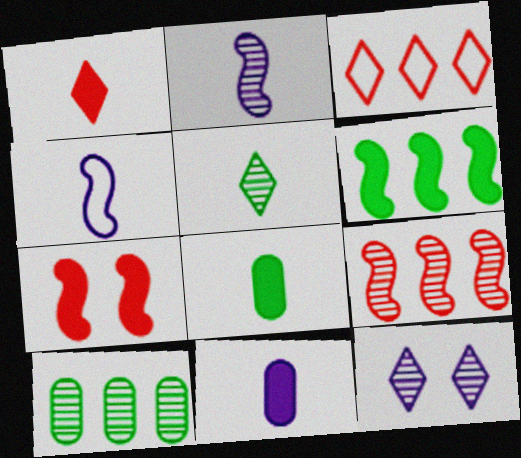[]